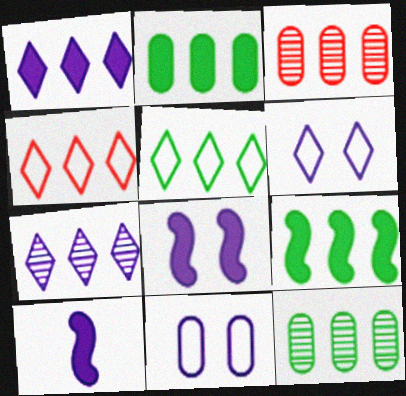[[5, 9, 12], 
[7, 10, 11]]